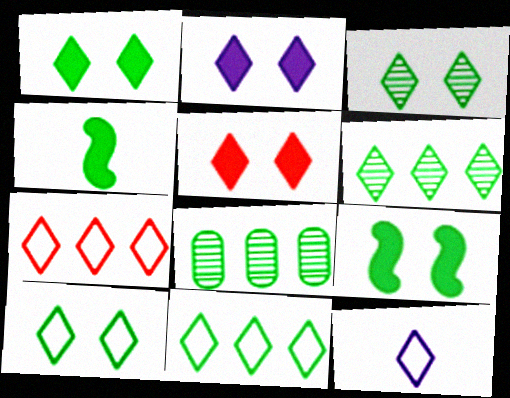[[1, 2, 5], 
[1, 3, 10], 
[4, 8, 10], 
[5, 6, 12], 
[7, 10, 12]]